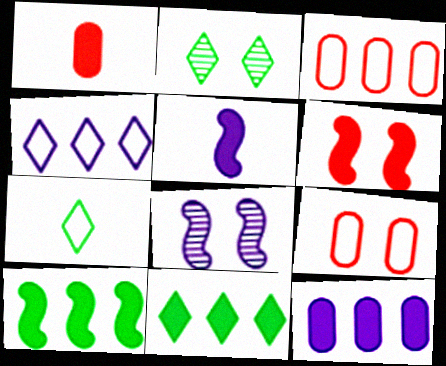[[2, 3, 5], 
[2, 7, 11], 
[5, 6, 10]]